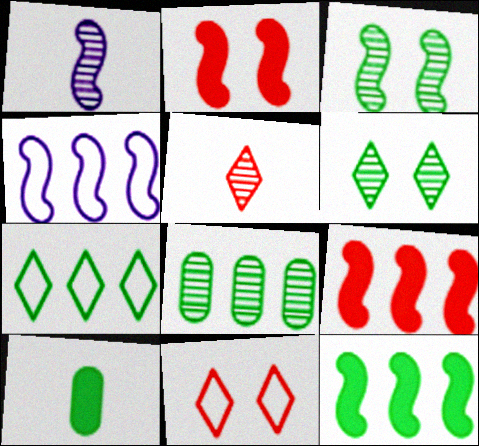[[3, 7, 10], 
[7, 8, 12]]